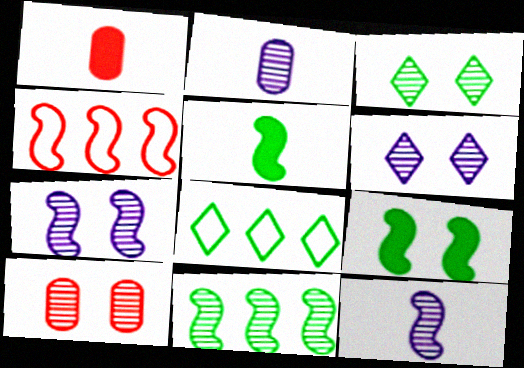[[1, 7, 8], 
[3, 7, 10], 
[4, 5, 7], 
[4, 9, 12]]